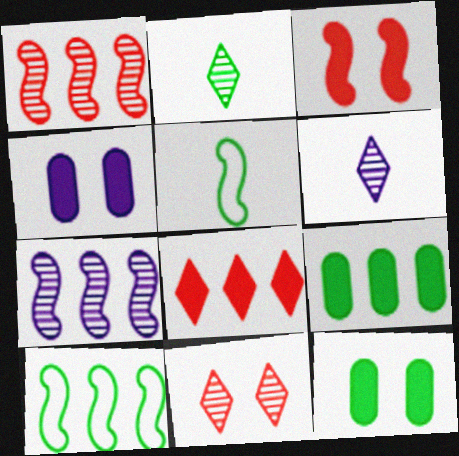[[2, 10, 12], 
[3, 5, 7]]